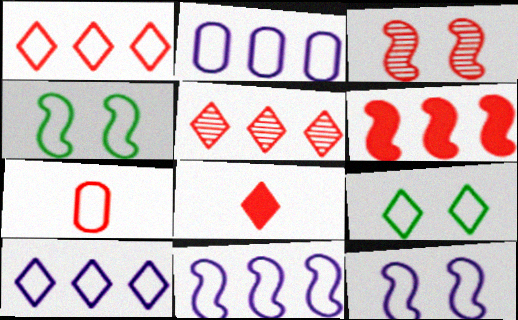[[2, 10, 11], 
[4, 7, 10], 
[7, 9, 11]]